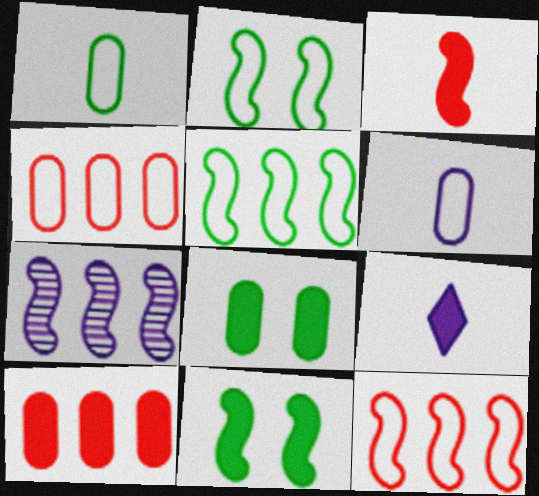[[2, 3, 7], 
[9, 10, 11]]